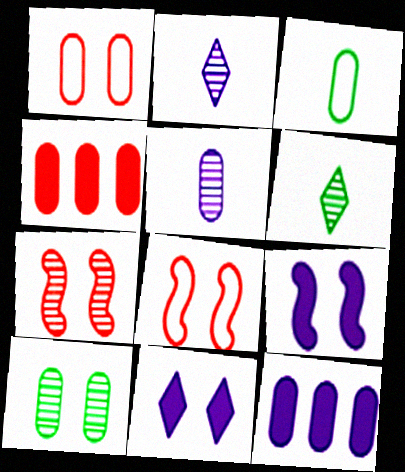[[6, 8, 12], 
[8, 10, 11]]